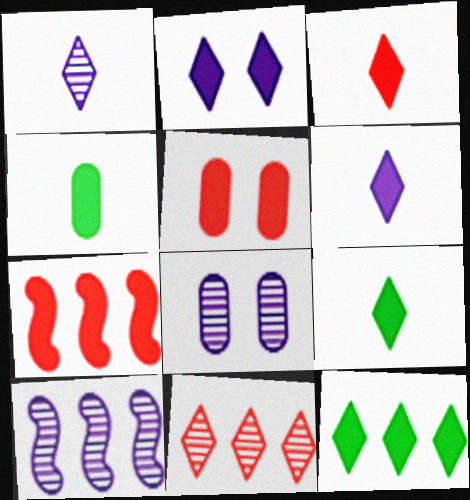[[1, 8, 10], 
[2, 3, 12], 
[2, 4, 7], 
[3, 5, 7], 
[3, 6, 9]]